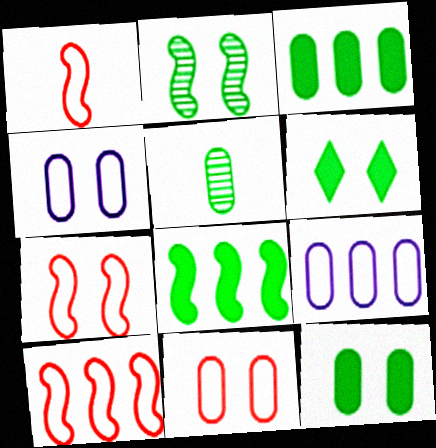[[1, 7, 10]]